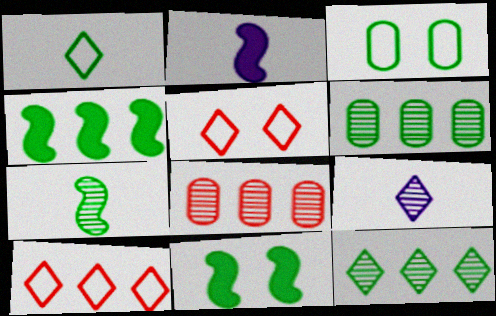[[1, 6, 11], 
[2, 5, 6]]